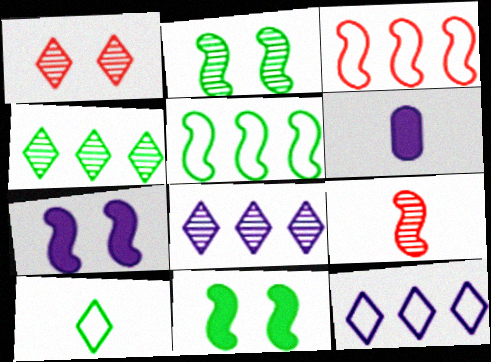[[1, 5, 6], 
[5, 7, 9], 
[6, 9, 10]]